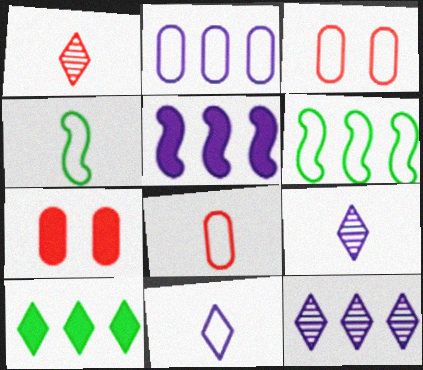[[2, 5, 12], 
[3, 6, 11], 
[4, 7, 12], 
[4, 8, 11], 
[6, 7, 9]]